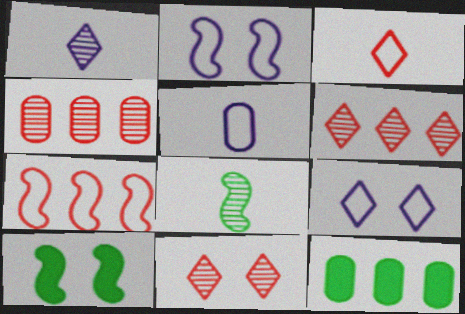[[5, 6, 10]]